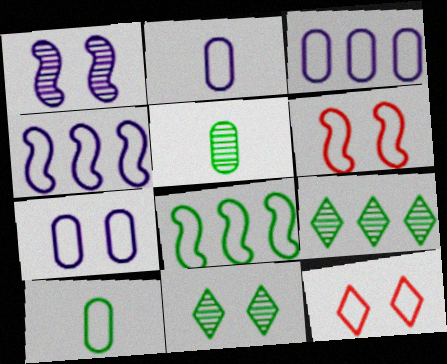[[2, 3, 7], 
[2, 8, 12], 
[4, 10, 12]]